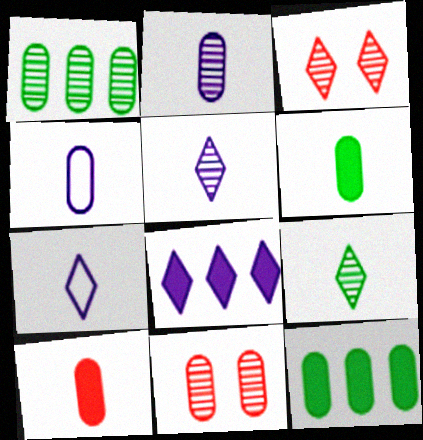[[1, 2, 11], 
[4, 11, 12]]